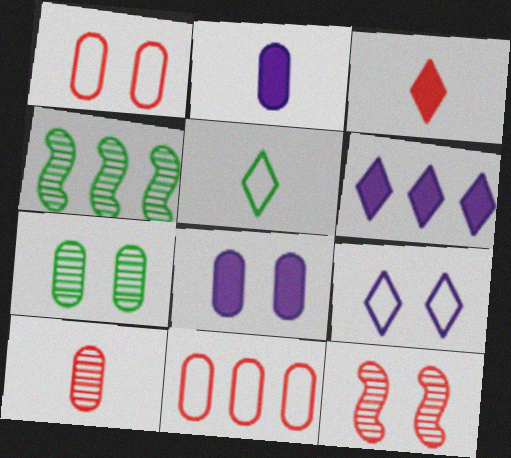[[1, 7, 8], 
[2, 7, 11], 
[3, 11, 12], 
[4, 6, 11]]